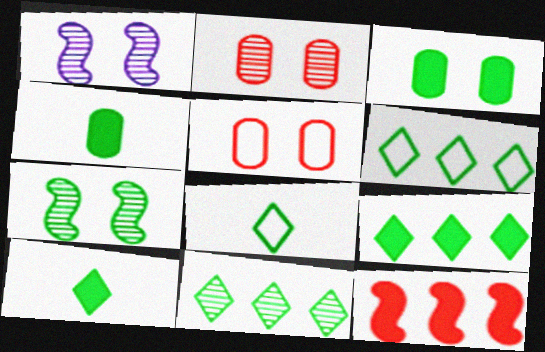[[4, 6, 7], 
[6, 9, 11]]